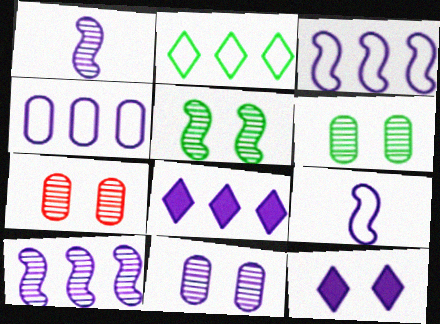[[1, 4, 12], 
[4, 8, 10], 
[6, 7, 11], 
[8, 9, 11]]